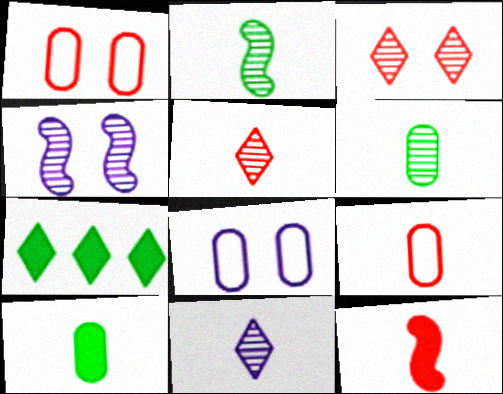[[4, 7, 9], 
[5, 9, 12]]